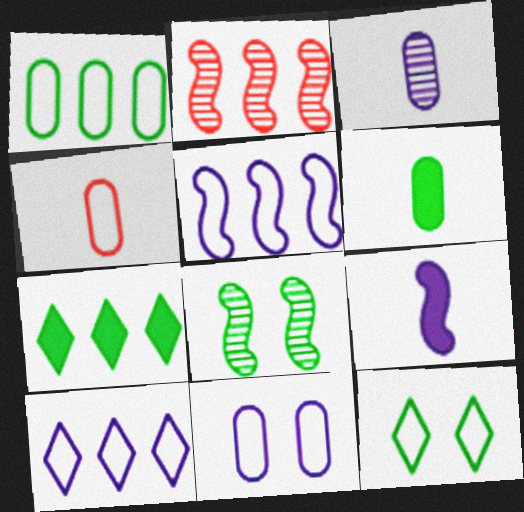[[1, 4, 11], 
[3, 4, 6], 
[4, 5, 12]]